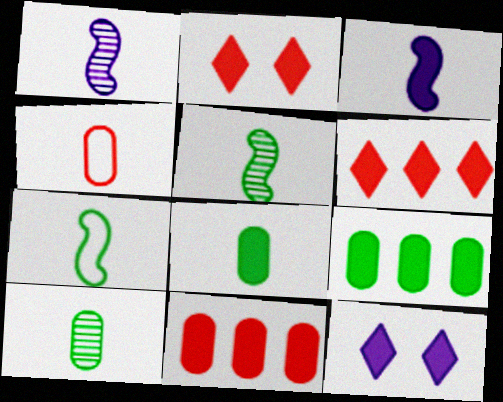[[2, 3, 9]]